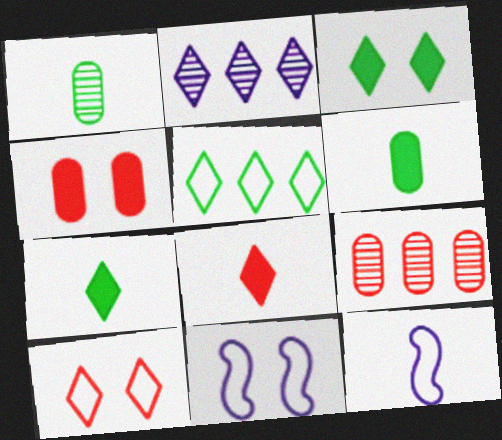[[1, 8, 12], 
[2, 7, 10], 
[3, 9, 12], 
[7, 9, 11]]